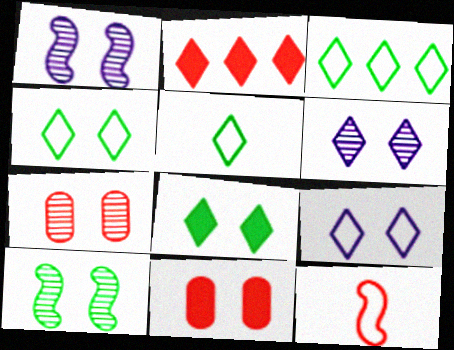[[1, 4, 11], 
[2, 5, 6], 
[2, 7, 12], 
[3, 4, 5], 
[6, 7, 10], 
[9, 10, 11]]